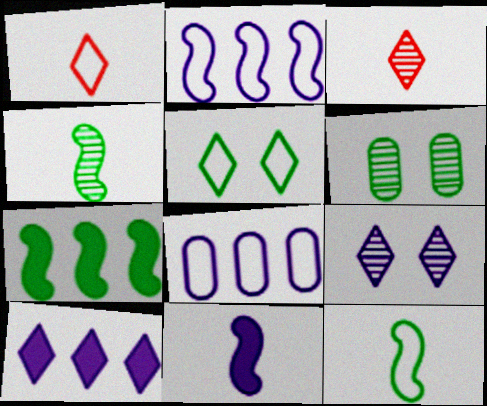[[3, 5, 10], 
[8, 9, 11]]